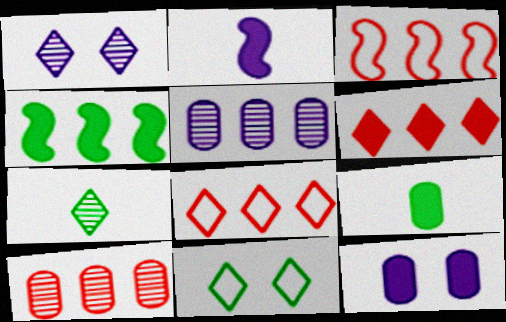[[1, 3, 9], 
[2, 10, 11], 
[3, 6, 10], 
[3, 7, 12], 
[4, 5, 8]]